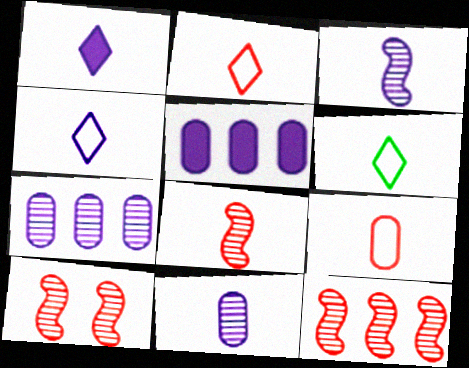[[2, 4, 6], 
[5, 6, 10], 
[8, 10, 12]]